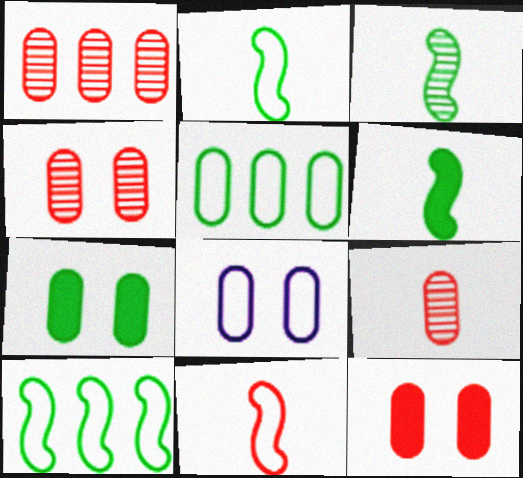[[1, 4, 9], 
[2, 3, 6], 
[4, 7, 8]]